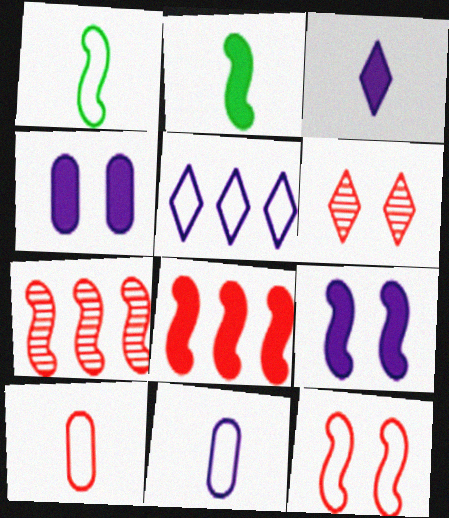[[1, 7, 9], 
[2, 8, 9], 
[6, 8, 10]]